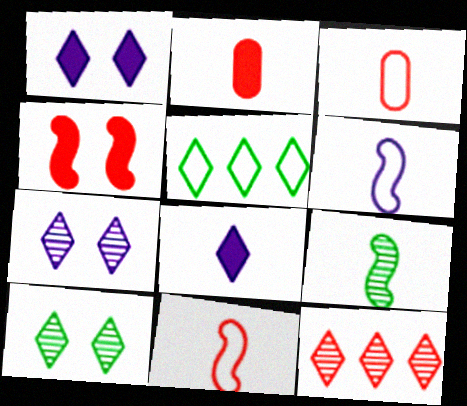[[3, 4, 12], 
[3, 8, 9]]